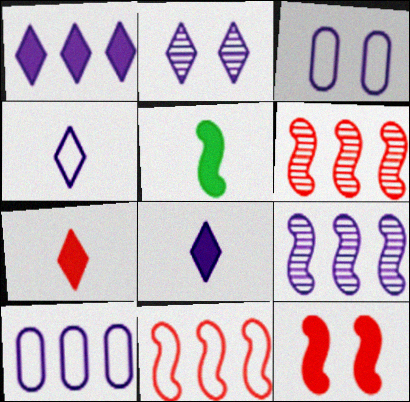[[1, 2, 4], 
[1, 9, 10], 
[3, 8, 9]]